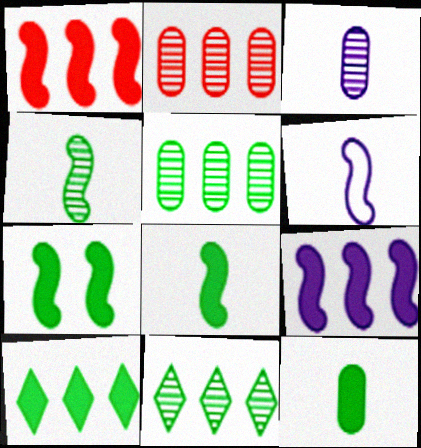[[7, 10, 12]]